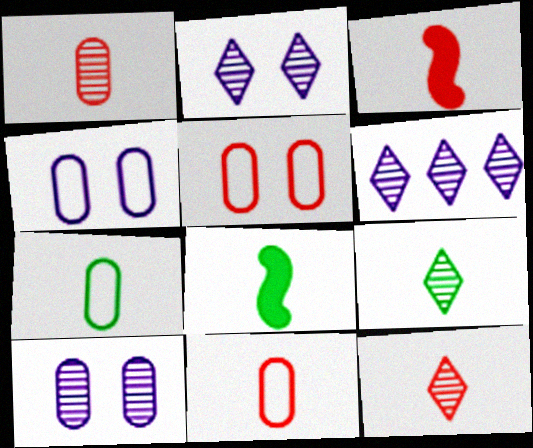[[3, 11, 12], 
[5, 6, 8], 
[7, 8, 9]]